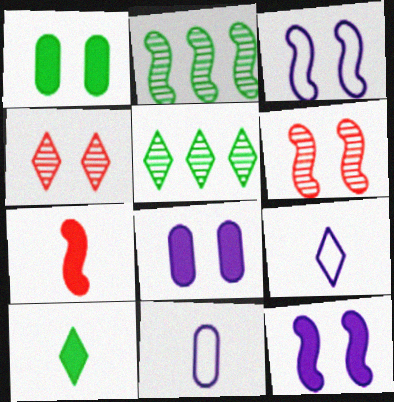[[1, 3, 4], 
[2, 3, 7]]